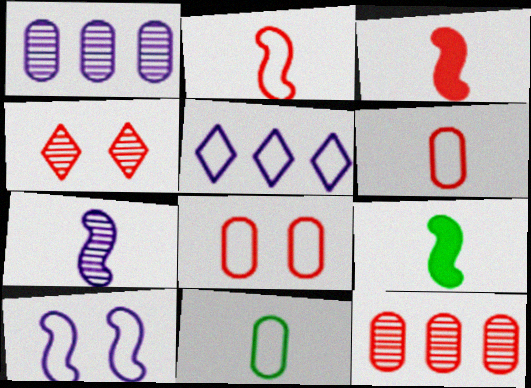[[2, 7, 9]]